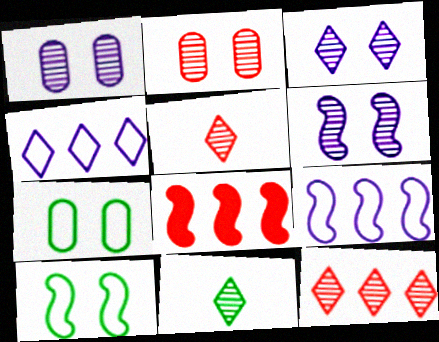[[1, 3, 6], 
[3, 11, 12]]